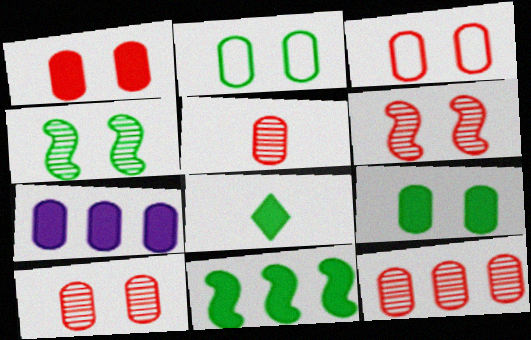[[1, 3, 10], 
[2, 5, 7], 
[5, 10, 12], 
[8, 9, 11]]